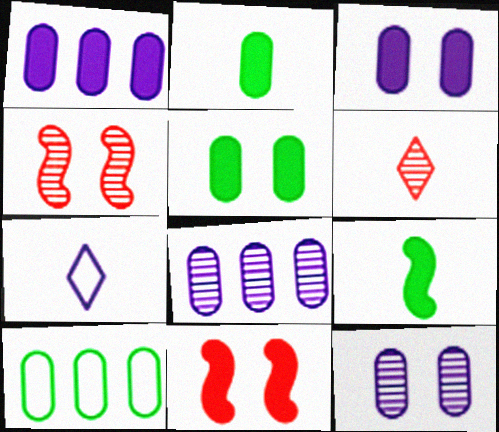[]